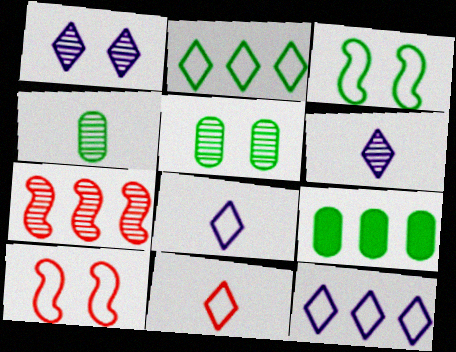[[1, 4, 7], 
[5, 6, 7], 
[6, 9, 10], 
[7, 9, 12]]